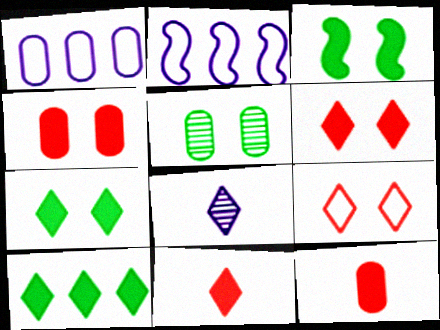[[1, 5, 12], 
[2, 5, 11], 
[8, 9, 10]]